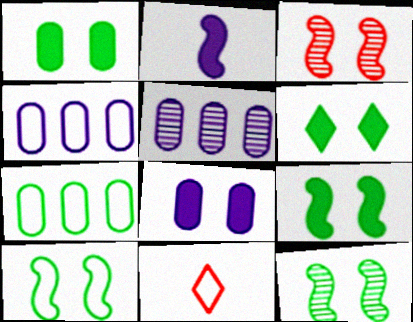[[1, 6, 9], 
[4, 10, 11], 
[5, 9, 11], 
[9, 10, 12]]